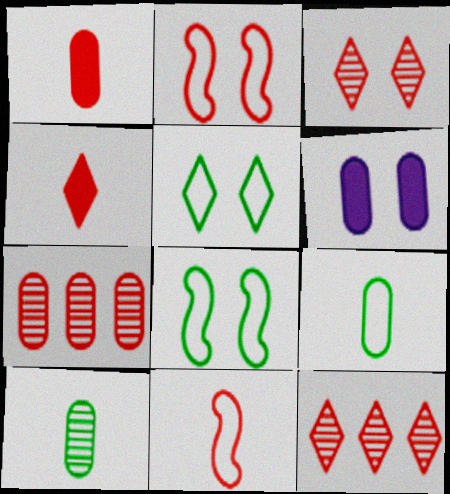[[1, 2, 12], 
[2, 4, 7], 
[3, 6, 8], 
[6, 7, 9]]